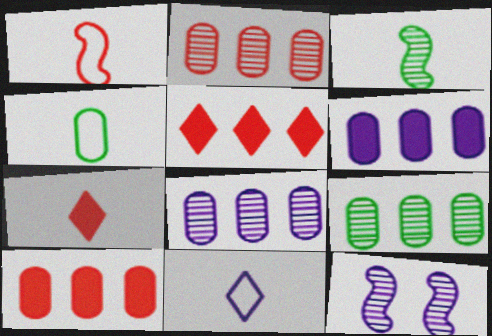[[1, 4, 11], 
[2, 8, 9], 
[4, 5, 12], 
[6, 11, 12]]